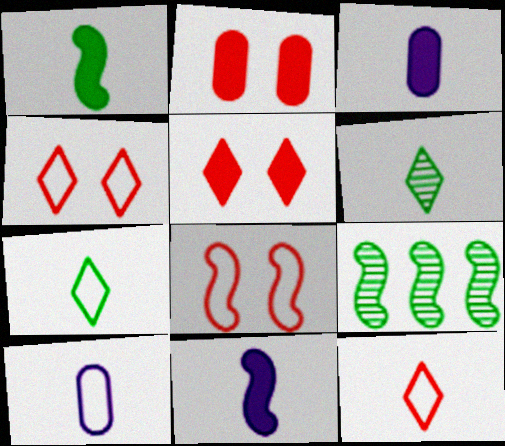[[3, 4, 9], 
[5, 9, 10], 
[8, 9, 11]]